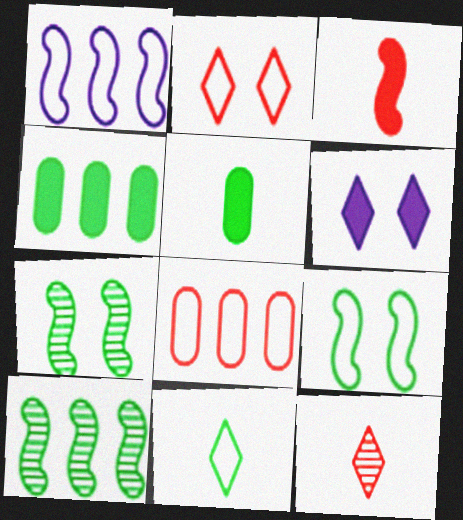[[1, 3, 7], 
[3, 4, 6], 
[4, 7, 11]]